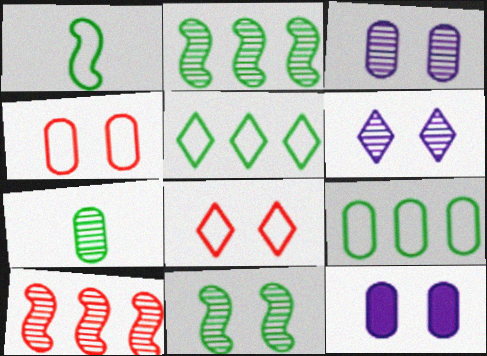[[6, 7, 10], 
[8, 11, 12]]